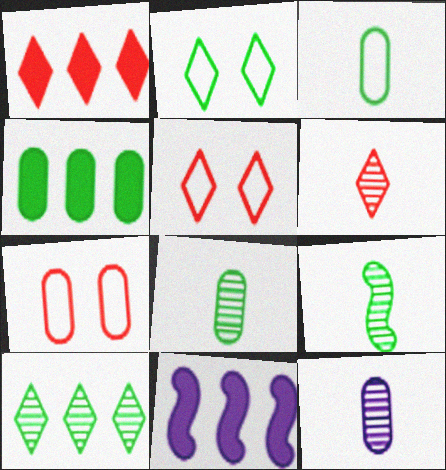[[1, 4, 11], 
[1, 5, 6], 
[2, 4, 9], 
[4, 7, 12], 
[5, 8, 11], 
[6, 9, 12]]